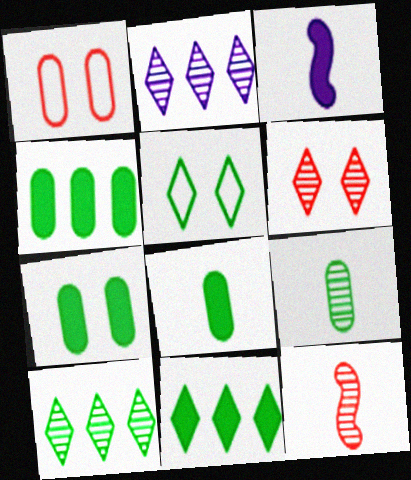[[1, 3, 10], 
[4, 7, 8]]